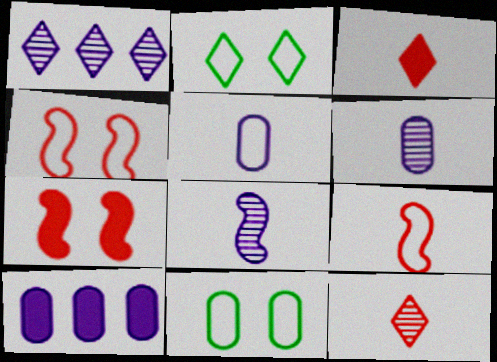[[1, 2, 3]]